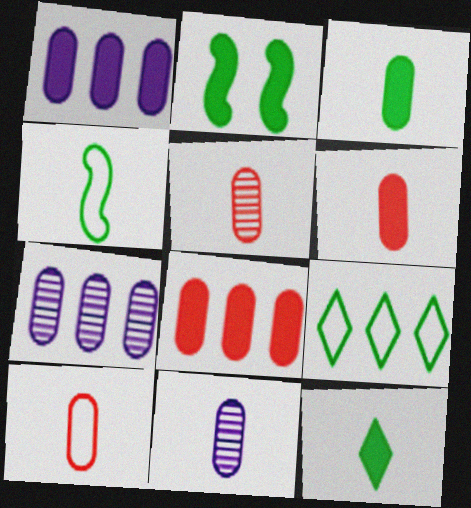[[3, 10, 11], 
[5, 6, 10]]